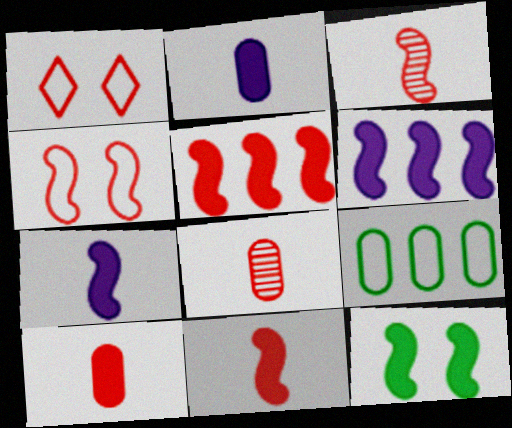[[1, 5, 8], 
[3, 4, 5], 
[5, 7, 12], 
[6, 11, 12]]